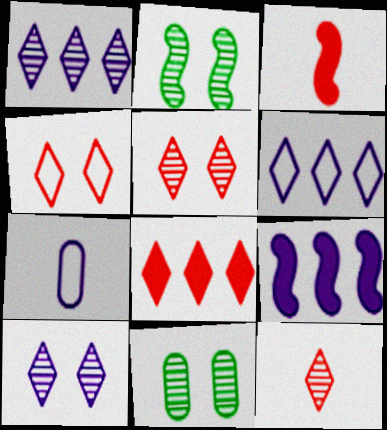[[2, 7, 8], 
[3, 6, 11], 
[4, 8, 12], 
[7, 9, 10]]